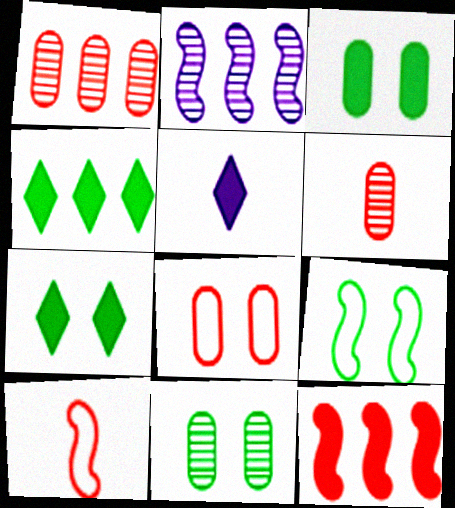[[1, 5, 9], 
[3, 5, 12], 
[7, 9, 11]]